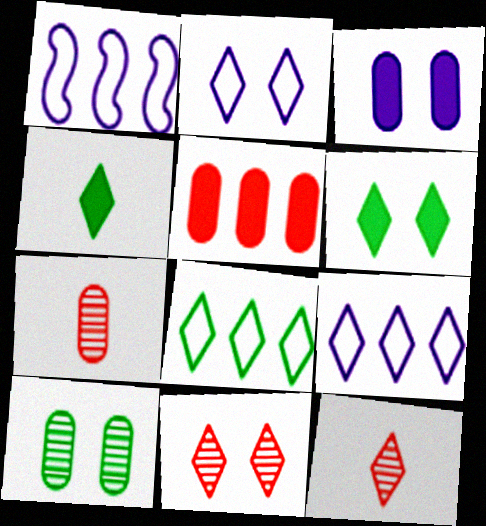[[1, 6, 7], 
[2, 6, 11], 
[4, 9, 11], 
[6, 9, 12]]